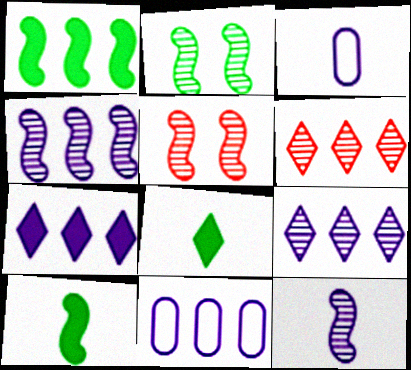[[1, 6, 11], 
[4, 7, 11], 
[5, 8, 11]]